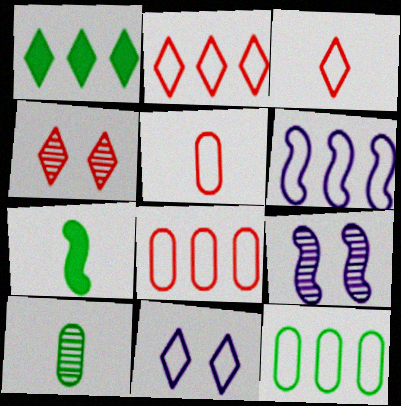[[1, 5, 9], 
[2, 6, 12]]